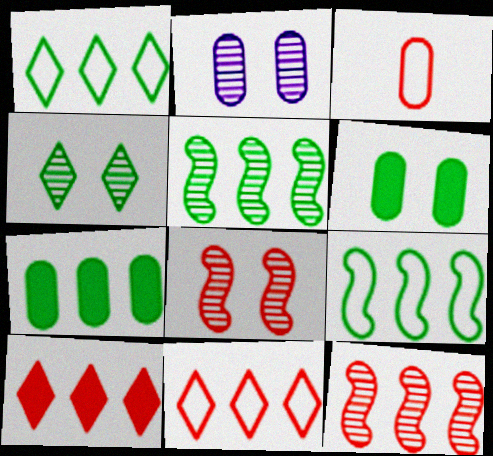[[1, 5, 7], 
[2, 3, 7], 
[2, 4, 8], 
[3, 8, 10]]